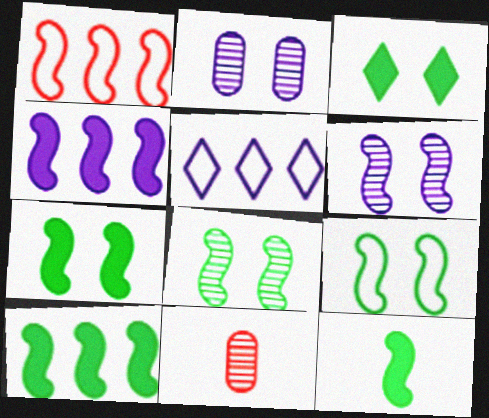[[1, 6, 12], 
[5, 7, 11], 
[7, 8, 9], 
[7, 10, 12]]